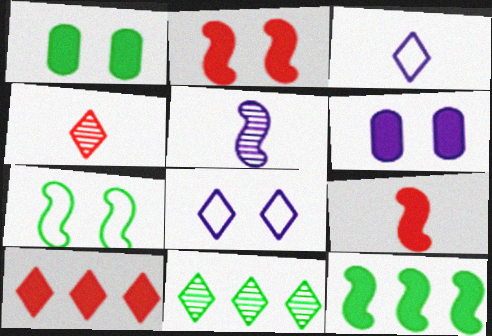[]